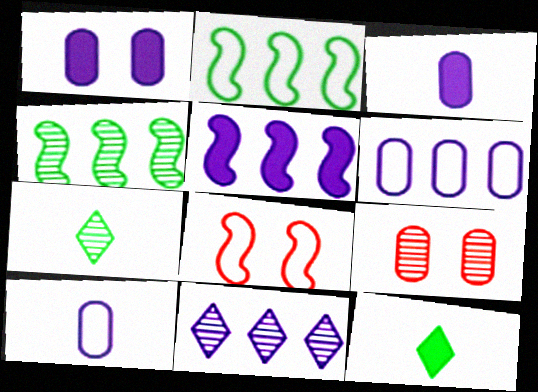[[5, 6, 11]]